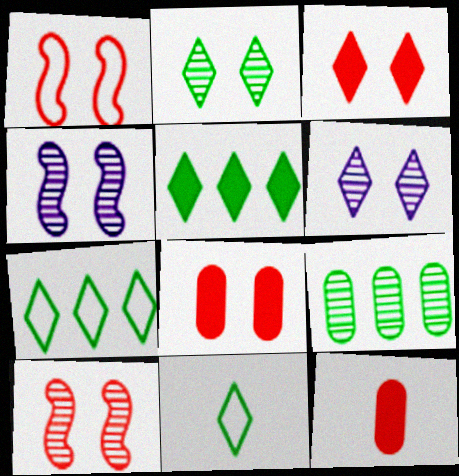[[2, 5, 11], 
[4, 7, 12]]